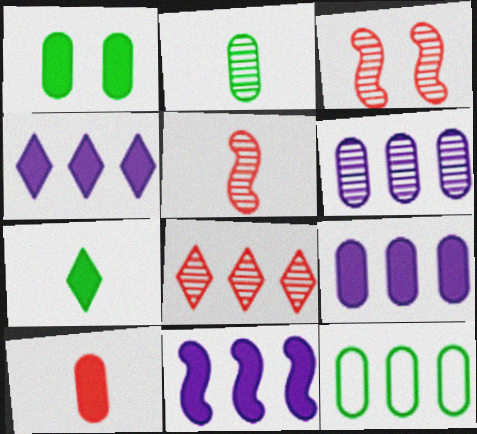[[1, 2, 12], 
[1, 9, 10], 
[4, 9, 11], 
[8, 11, 12]]